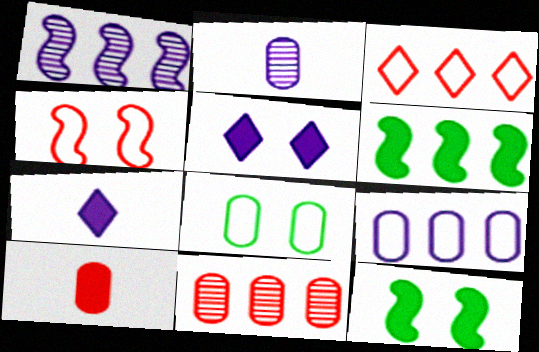[[2, 3, 12], 
[5, 6, 10]]